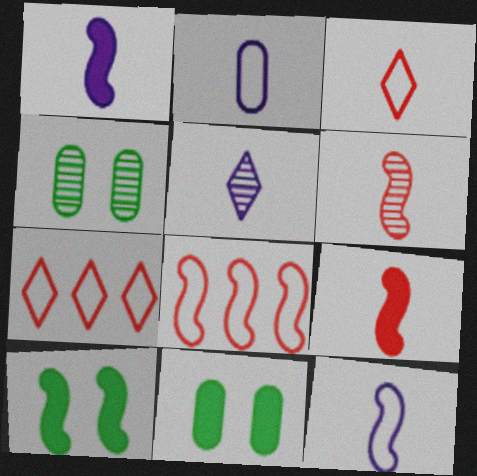[[1, 2, 5], 
[1, 4, 7], 
[5, 8, 11]]